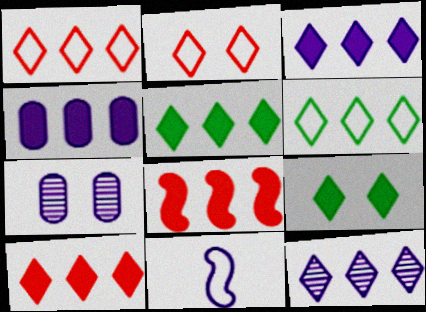[[1, 5, 12], 
[3, 5, 10], 
[3, 7, 11], 
[4, 5, 8], 
[6, 10, 12]]